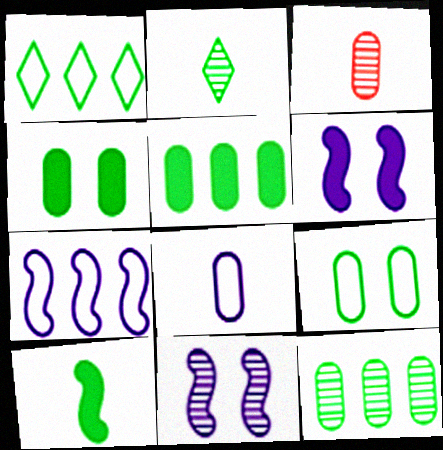[[1, 3, 6]]